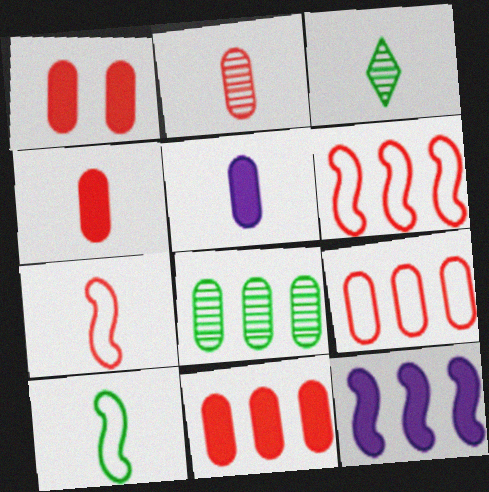[[1, 2, 9], 
[1, 4, 11], 
[3, 5, 7]]